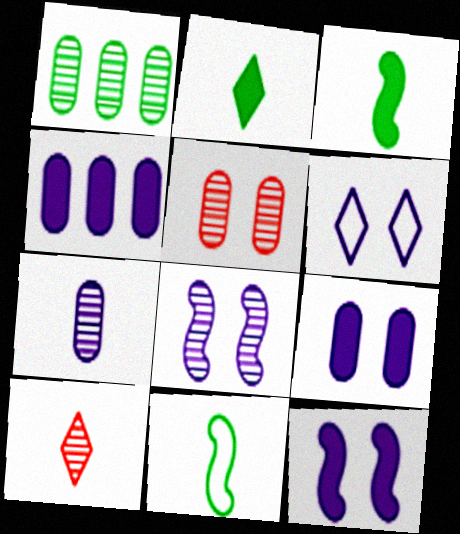[[1, 5, 7], 
[1, 8, 10], 
[6, 8, 9]]